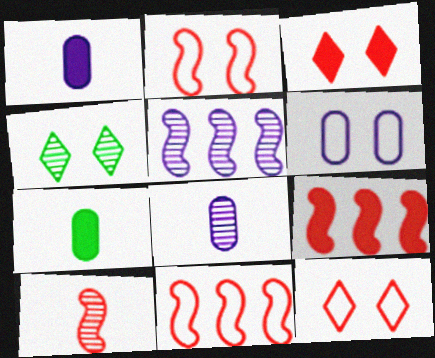[[1, 4, 11], 
[2, 9, 10], 
[5, 7, 12]]